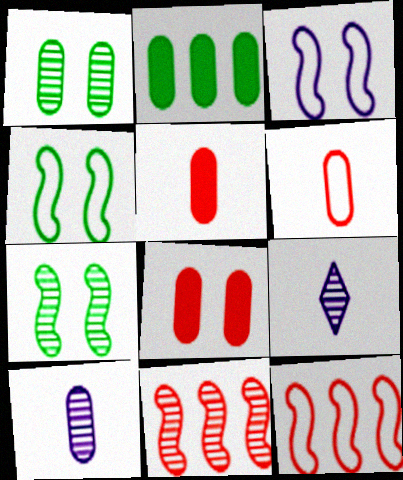[[1, 9, 11]]